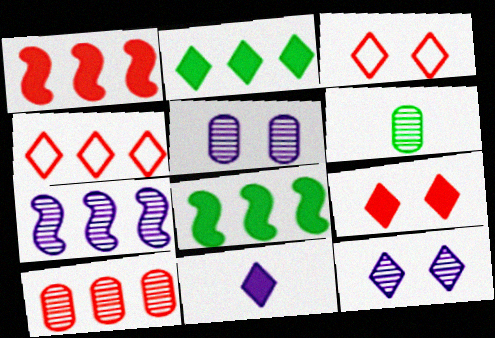[[1, 4, 10], 
[2, 9, 11], 
[5, 6, 10]]